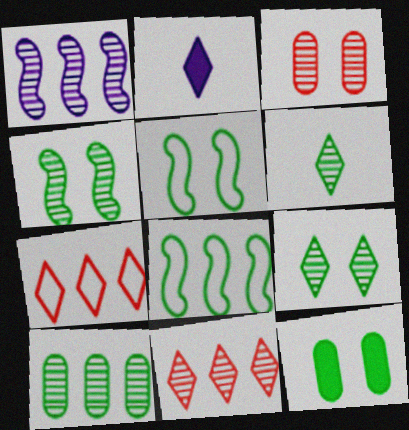[[1, 3, 6], 
[1, 10, 11], 
[2, 3, 8], 
[2, 7, 9], 
[4, 6, 10], 
[5, 9, 12], 
[6, 8, 12]]